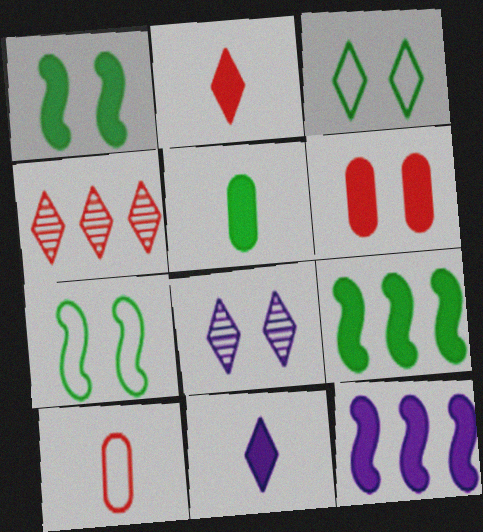[[3, 4, 11], 
[6, 7, 8], 
[6, 9, 11], 
[8, 9, 10]]